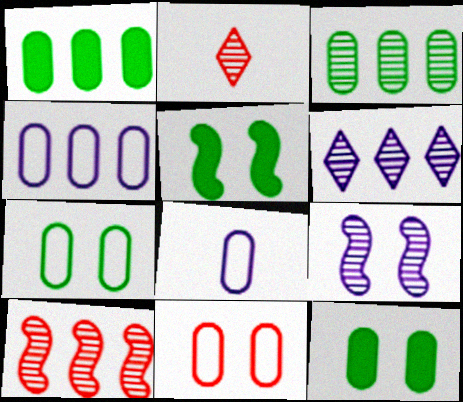[[2, 3, 9], 
[2, 4, 5], 
[3, 6, 10]]